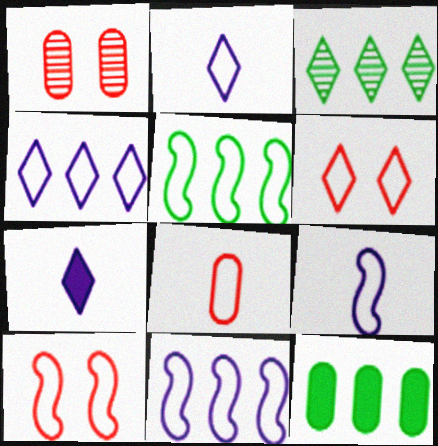[[1, 5, 7], 
[3, 5, 12], 
[3, 6, 7], 
[5, 9, 10]]